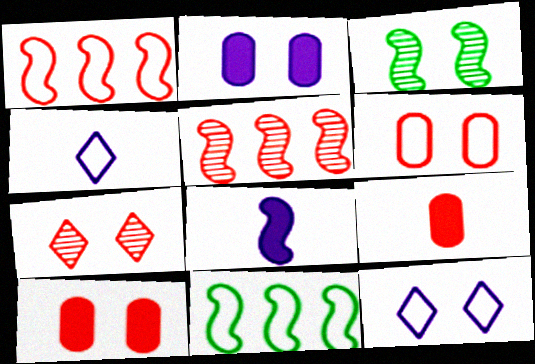[[1, 3, 8], 
[1, 7, 9], 
[3, 10, 12], 
[4, 6, 11]]